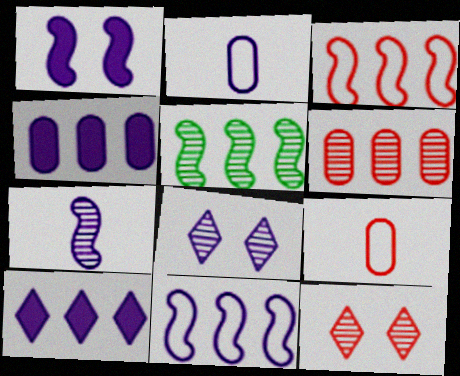[[1, 7, 11]]